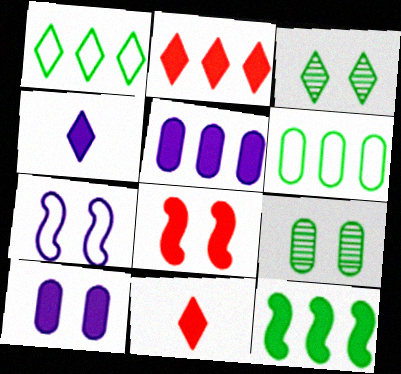[[2, 5, 12], 
[10, 11, 12]]